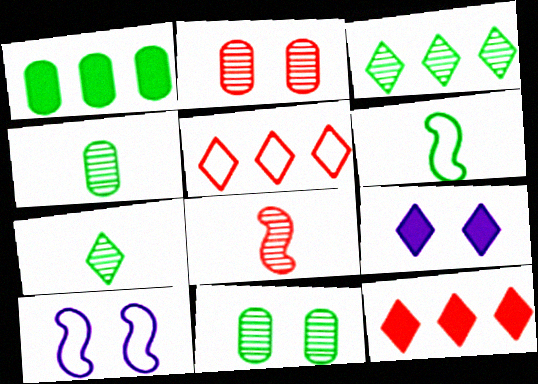[[4, 10, 12], 
[5, 7, 9]]